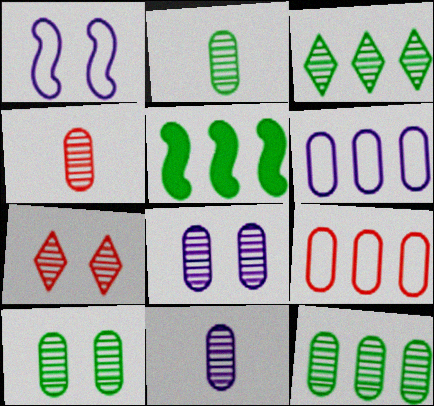[[2, 4, 11], 
[2, 10, 12], 
[4, 8, 12]]